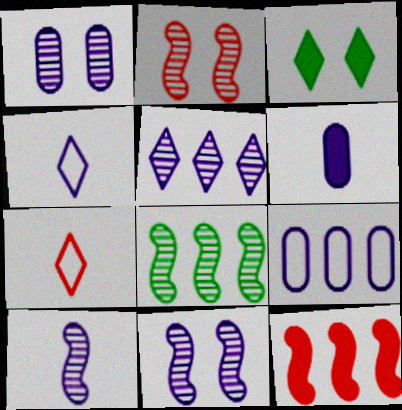[[1, 5, 10], 
[1, 6, 9], 
[2, 8, 10], 
[3, 5, 7], 
[3, 6, 12], 
[4, 6, 10]]